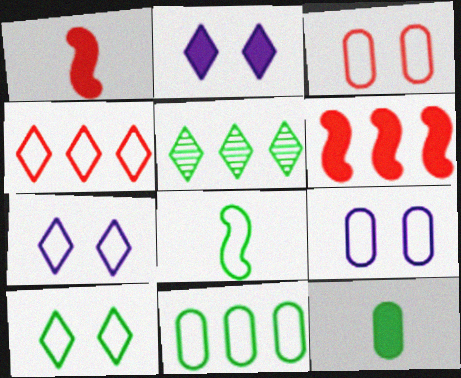[[1, 5, 9], 
[2, 6, 12], 
[4, 8, 9], 
[8, 10, 11]]